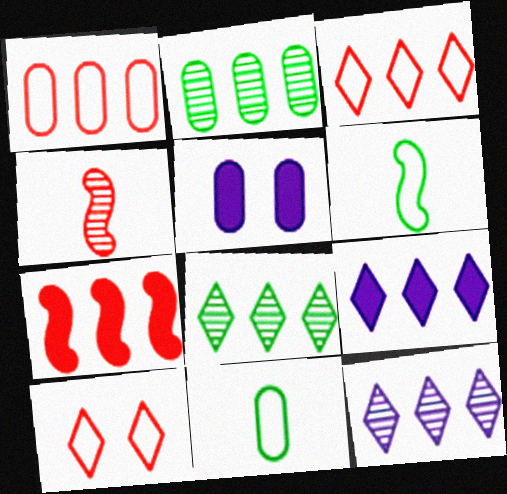[[3, 8, 9]]